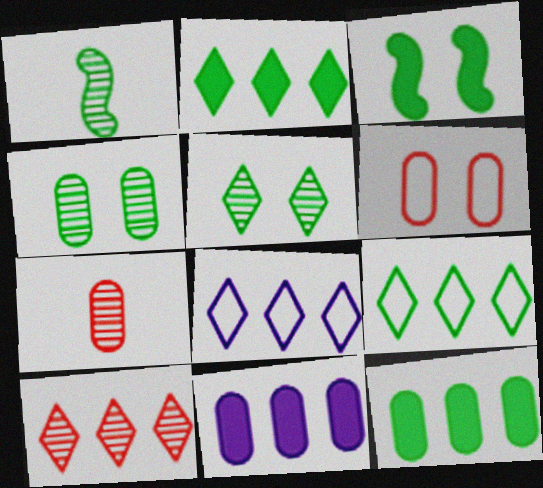[[2, 8, 10], 
[3, 7, 8]]